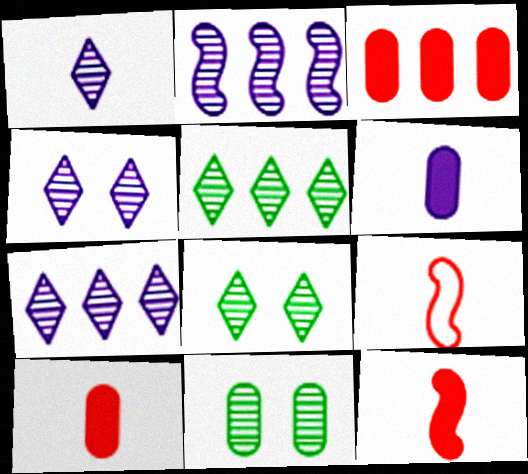[[1, 4, 7]]